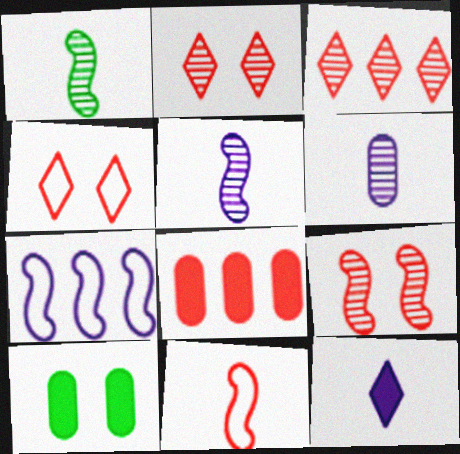[[2, 8, 11]]